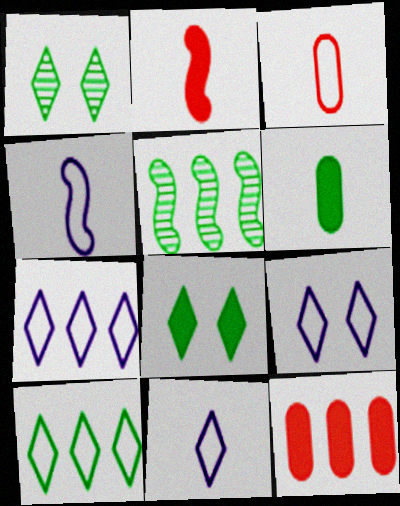[[1, 4, 12], 
[5, 7, 12], 
[7, 9, 11]]